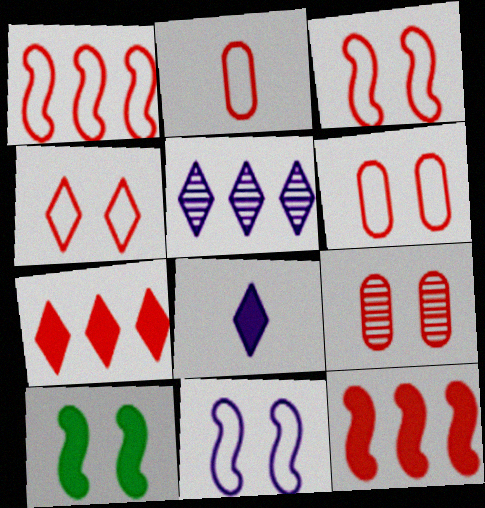[[1, 2, 4], 
[2, 5, 10], 
[3, 4, 6]]